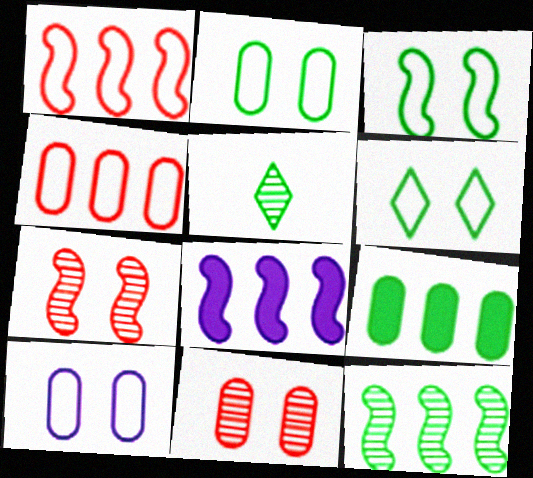[[1, 8, 12], 
[2, 3, 6], 
[3, 5, 9]]